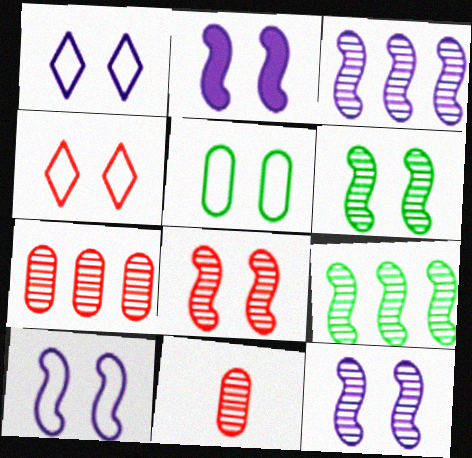[[2, 10, 12], 
[4, 5, 10], 
[6, 8, 12]]